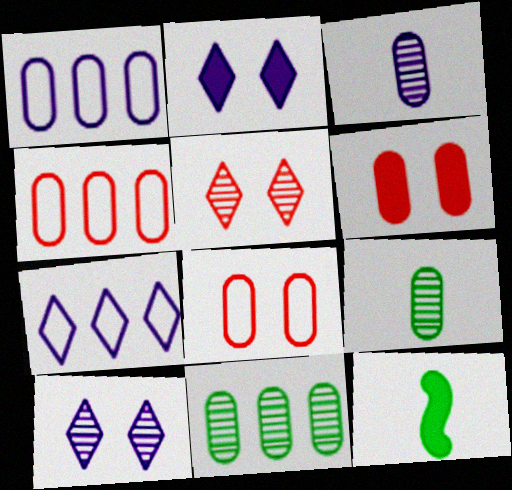[[1, 5, 12], 
[1, 6, 9], 
[4, 10, 12]]